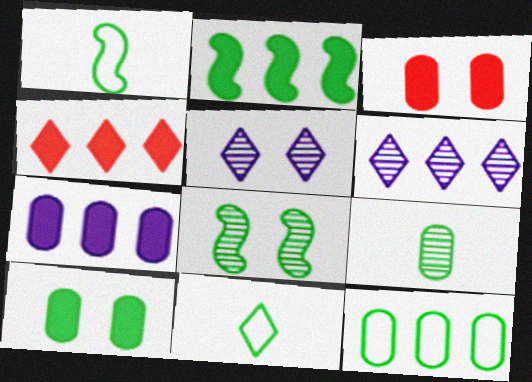[[1, 2, 8], 
[1, 3, 6], 
[2, 4, 7], 
[4, 5, 11], 
[9, 10, 12]]